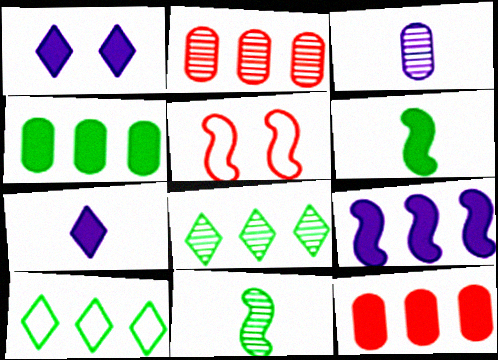[[1, 6, 12], 
[2, 9, 10], 
[5, 9, 11]]